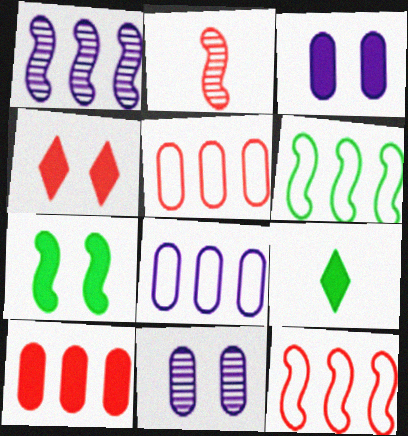[[2, 4, 5], 
[3, 4, 7], 
[9, 11, 12]]